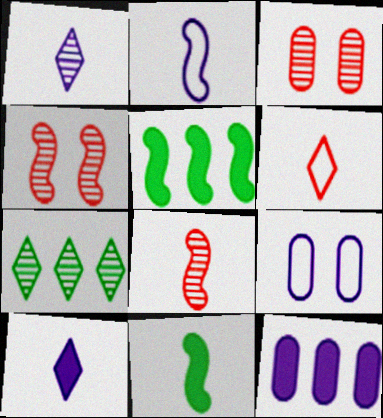[[2, 4, 5], 
[2, 8, 11]]